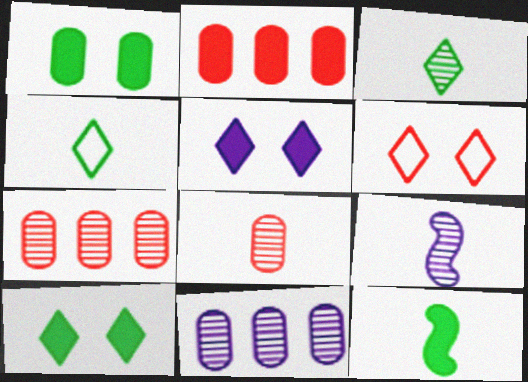[[2, 5, 12], 
[3, 8, 9], 
[6, 11, 12]]